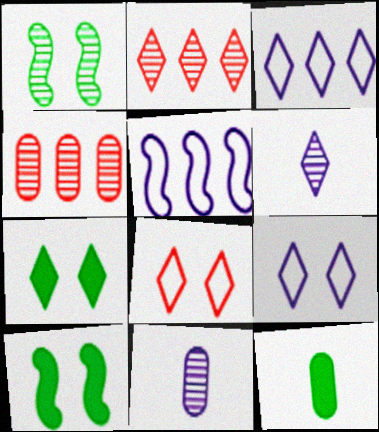[[1, 2, 11], 
[1, 4, 6]]